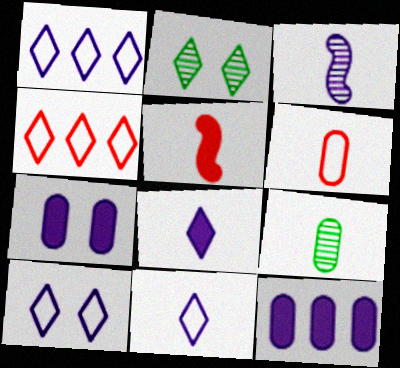[[1, 3, 7], 
[1, 10, 11], 
[2, 4, 8], 
[3, 10, 12], 
[5, 9, 11]]